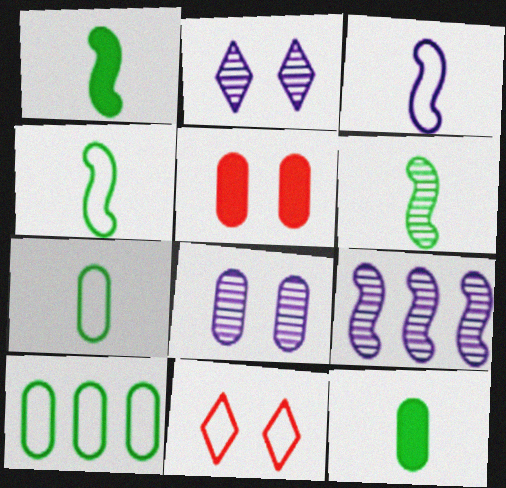[[1, 4, 6], 
[3, 10, 11], 
[9, 11, 12]]